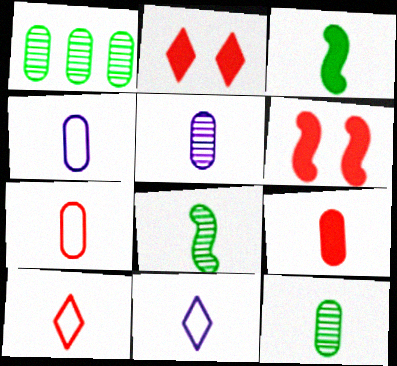[[1, 6, 11], 
[3, 5, 10], 
[4, 9, 12], 
[8, 9, 11]]